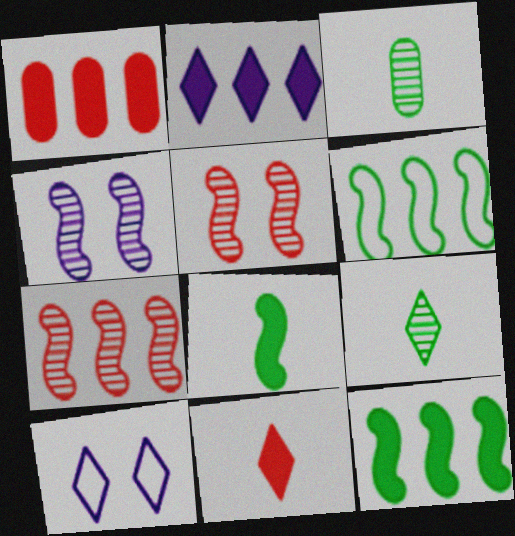[[1, 2, 12]]